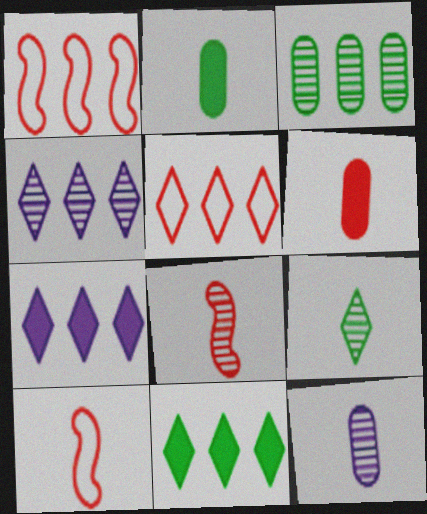[[1, 3, 7], 
[4, 5, 11], 
[8, 9, 12]]